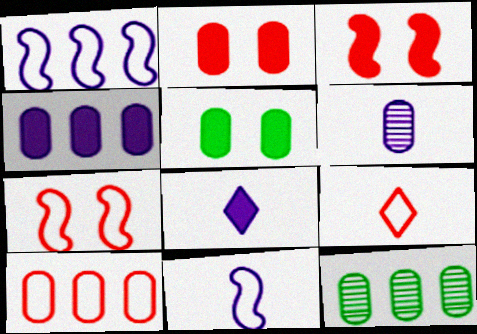[[4, 10, 12], 
[5, 6, 10], 
[6, 8, 11], 
[7, 8, 12], 
[7, 9, 10]]